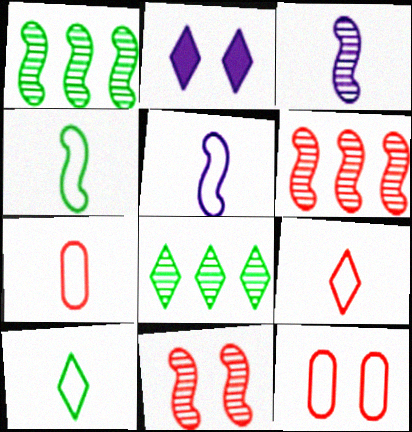[[1, 2, 7], 
[1, 3, 11], 
[2, 8, 9], 
[5, 7, 10]]